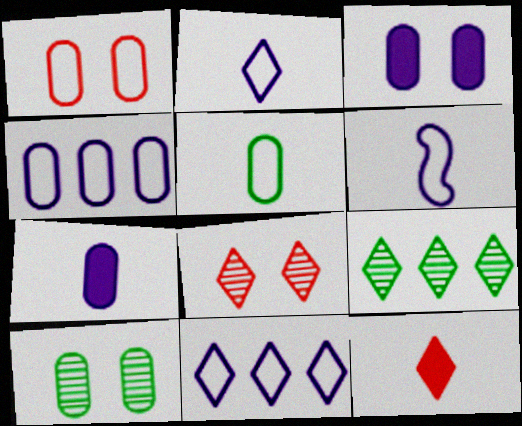[[1, 3, 10], 
[1, 4, 5]]